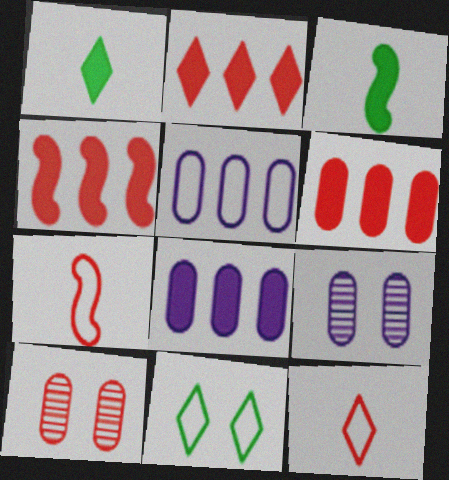[[2, 4, 6], 
[2, 7, 10], 
[4, 10, 12], 
[5, 7, 11]]